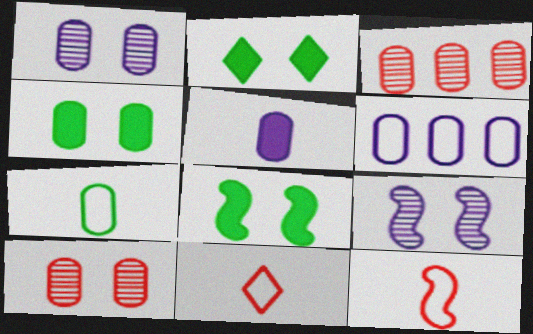[[1, 5, 6], 
[2, 4, 8]]